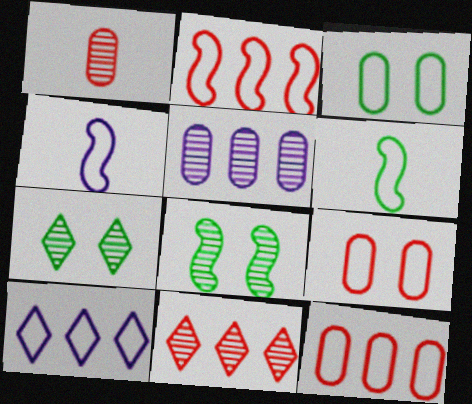[[6, 9, 10]]